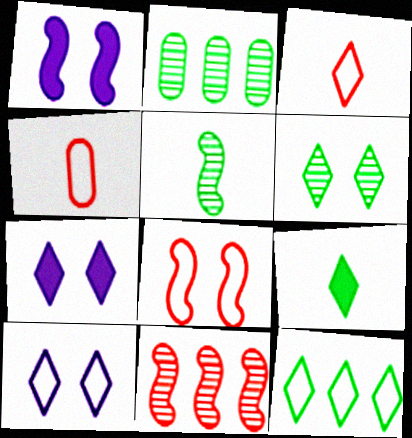[[1, 2, 3], 
[2, 5, 6], 
[3, 10, 12], 
[6, 9, 12]]